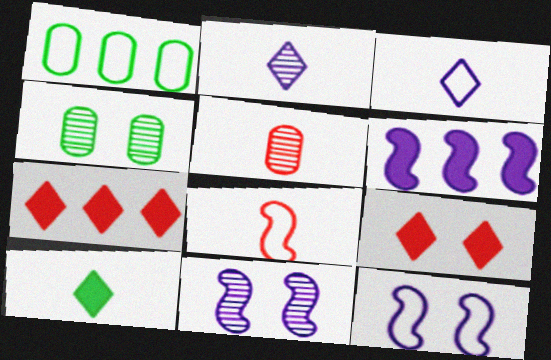[[4, 9, 12]]